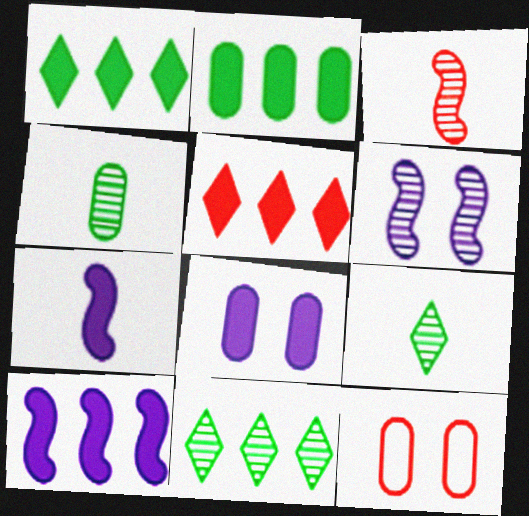[[2, 5, 10], 
[3, 5, 12], 
[7, 11, 12], 
[9, 10, 12]]